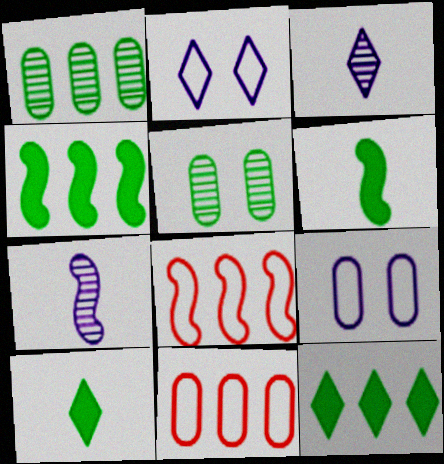[]